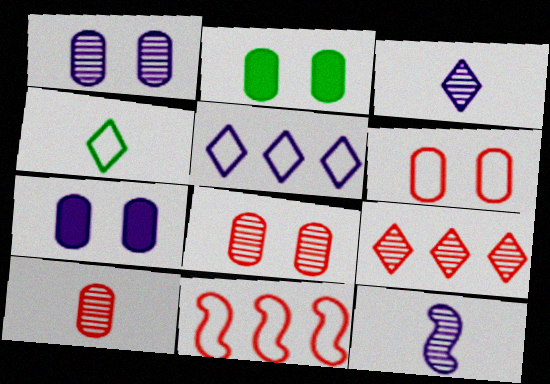[[1, 2, 6], 
[2, 3, 11], 
[5, 7, 12]]